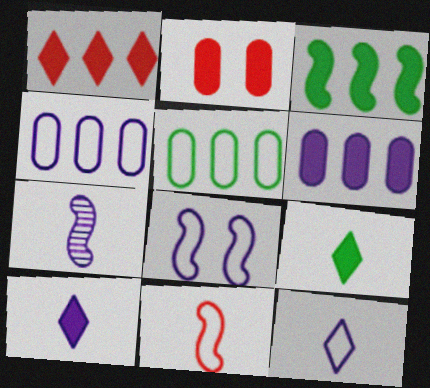[[1, 3, 6], 
[2, 3, 10], 
[4, 8, 12]]